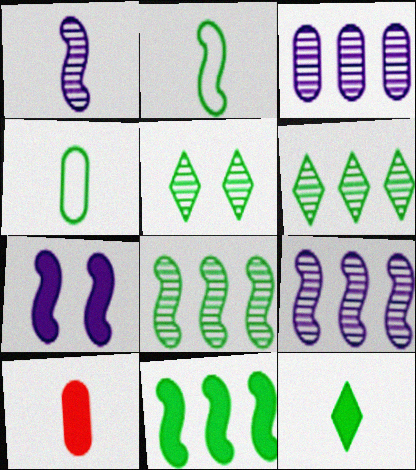[[4, 5, 11]]